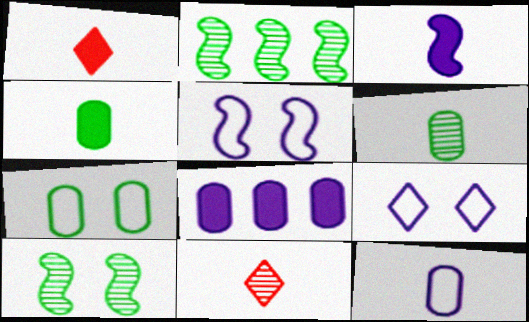[[1, 3, 4]]